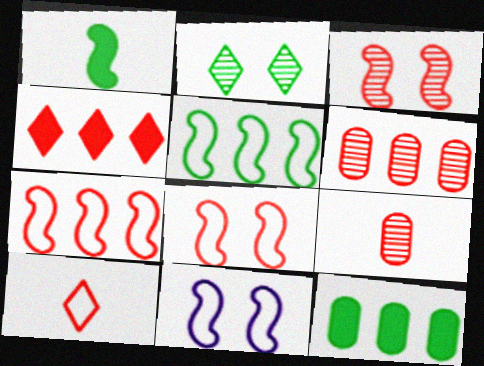[[4, 6, 7], 
[4, 8, 9]]